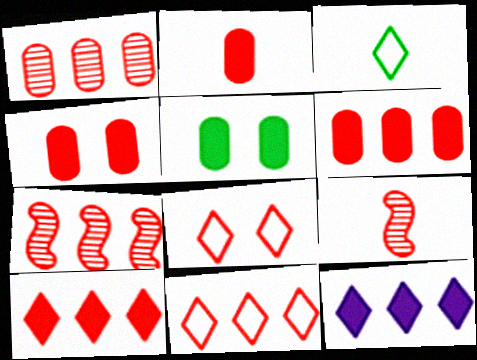[[2, 4, 6], 
[2, 7, 8], 
[4, 9, 11], 
[6, 7, 11], 
[6, 8, 9]]